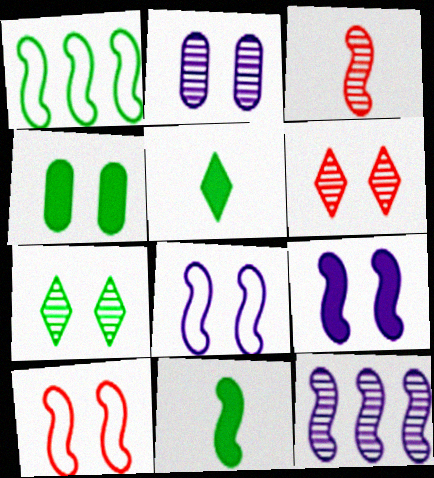[[1, 3, 9], 
[4, 6, 8], 
[10, 11, 12]]